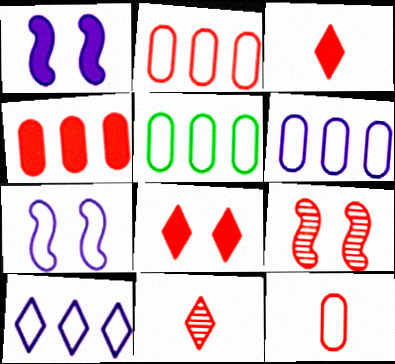[[1, 5, 11], 
[2, 3, 9], 
[2, 5, 6]]